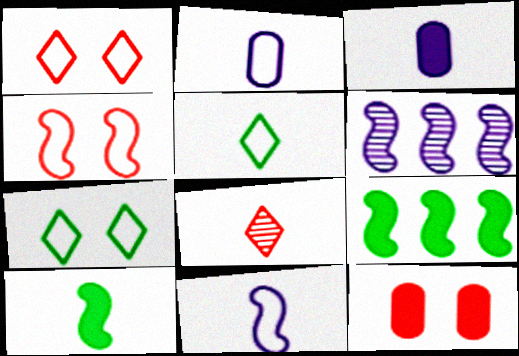[[2, 8, 10], 
[4, 6, 10], 
[5, 6, 12]]